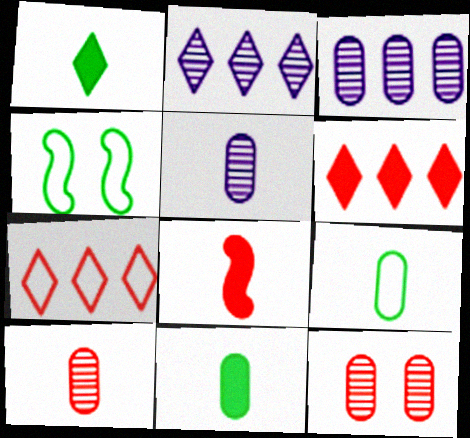[[4, 5, 6], 
[7, 8, 12]]